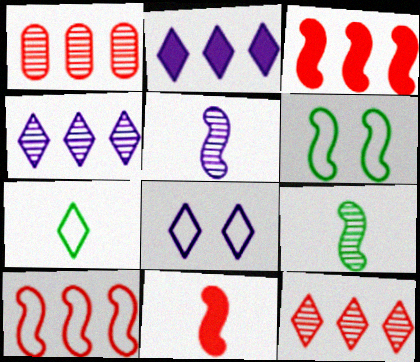[[3, 5, 6]]